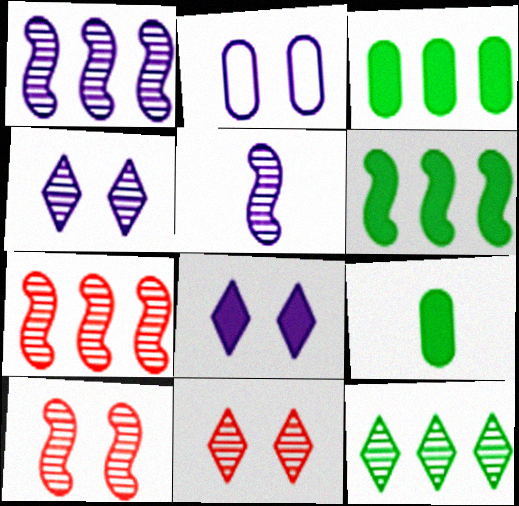[]